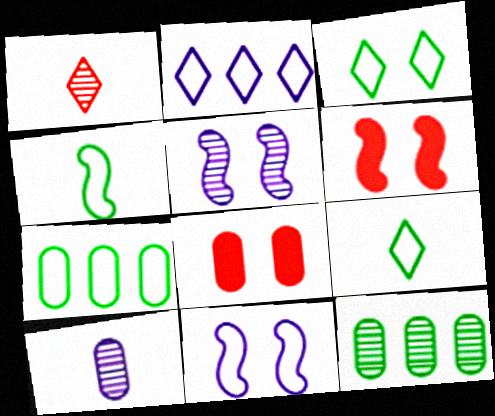[[1, 5, 12], 
[3, 4, 7], 
[3, 5, 8], 
[7, 8, 10]]